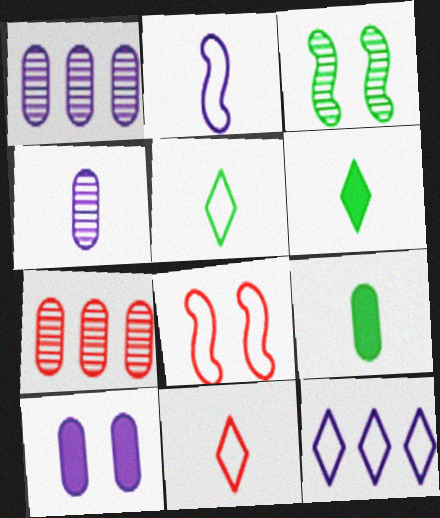[[1, 6, 8]]